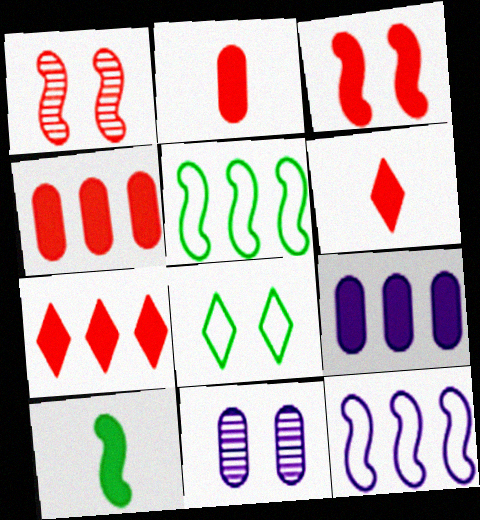[[1, 10, 12], 
[2, 3, 7], 
[3, 4, 6], 
[3, 8, 11], 
[5, 6, 11]]